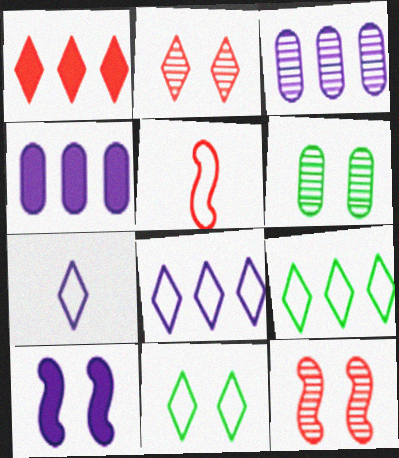[[3, 7, 10]]